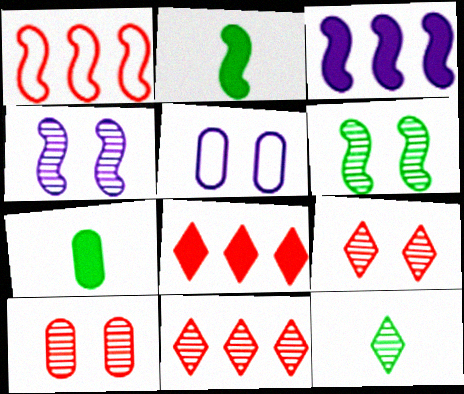[[1, 2, 4], 
[2, 5, 11]]